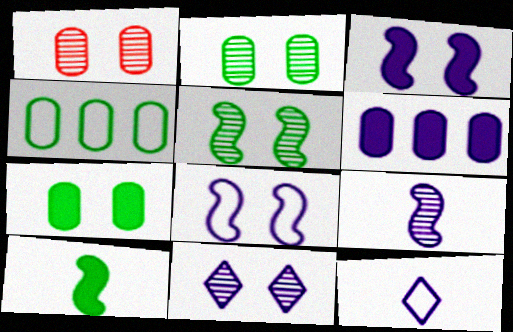[[1, 5, 11]]